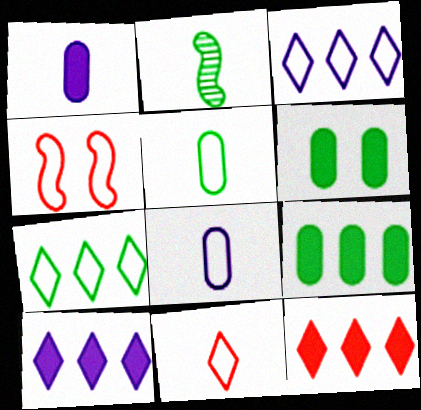[[1, 2, 11], 
[2, 6, 7], 
[3, 4, 5], 
[4, 7, 8]]